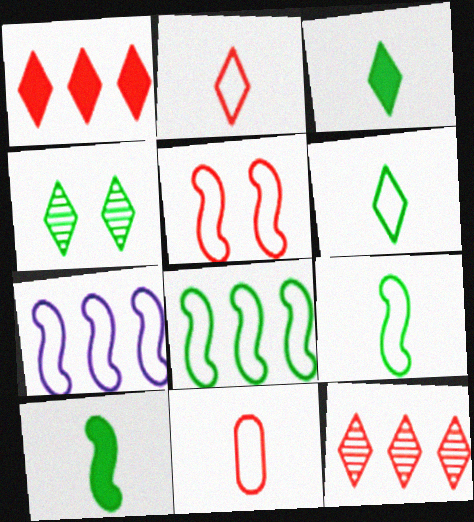[[5, 7, 9]]